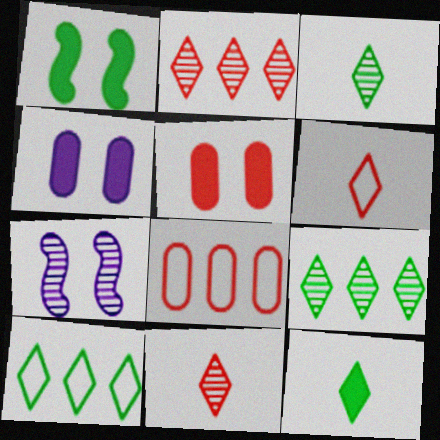[[7, 8, 12]]